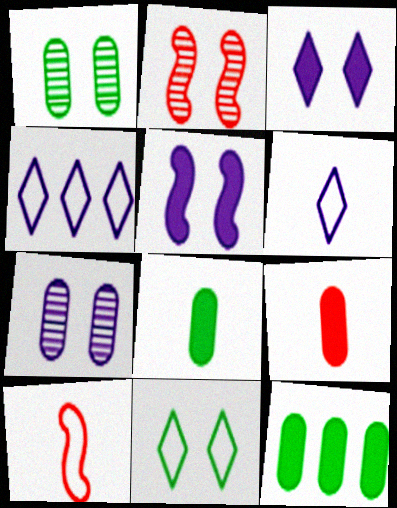[[2, 4, 8], 
[2, 6, 12]]